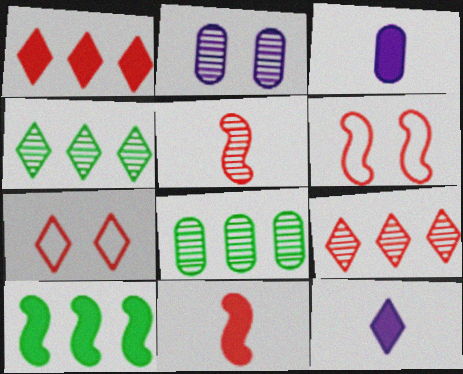[[2, 4, 5], 
[3, 4, 6], 
[4, 7, 12], 
[6, 8, 12]]